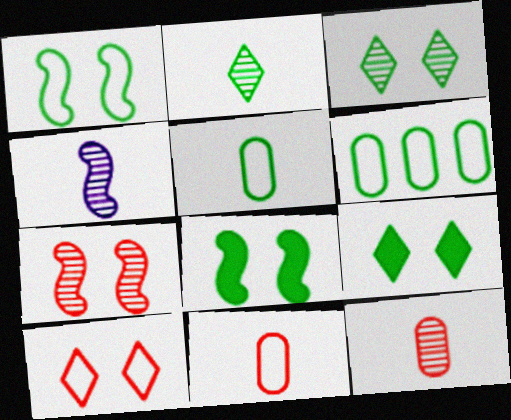[[2, 4, 12], 
[2, 6, 8]]